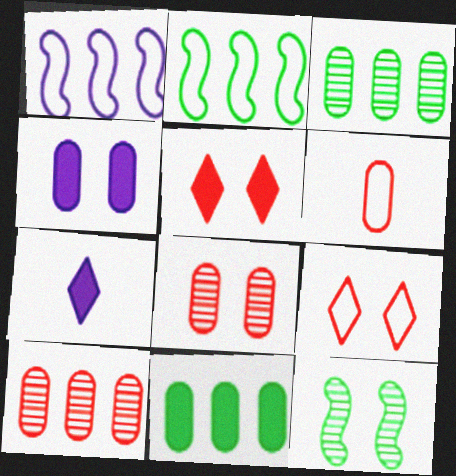[[2, 7, 8], 
[3, 4, 6], 
[4, 9, 12]]